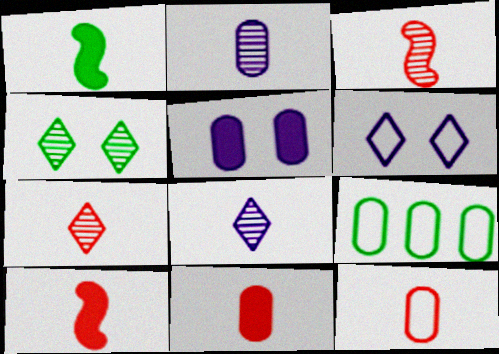[[1, 4, 9], 
[1, 8, 12], 
[7, 10, 12]]